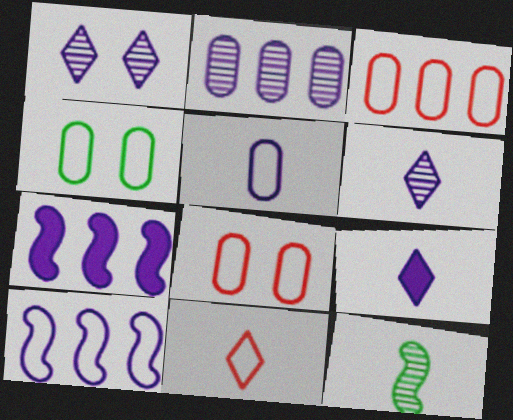[[1, 5, 7], 
[3, 4, 5], 
[4, 10, 11]]